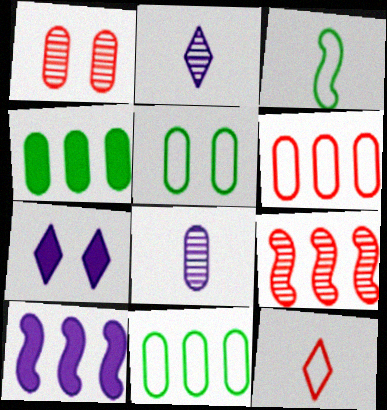[]